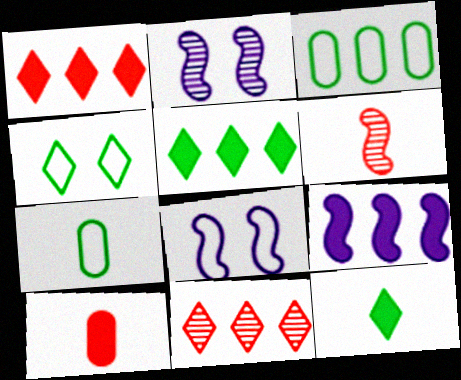[[1, 2, 7], 
[3, 9, 11]]